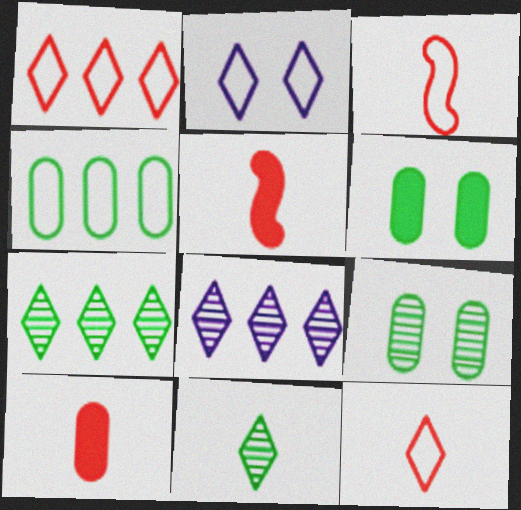[[2, 3, 4], 
[3, 6, 8]]